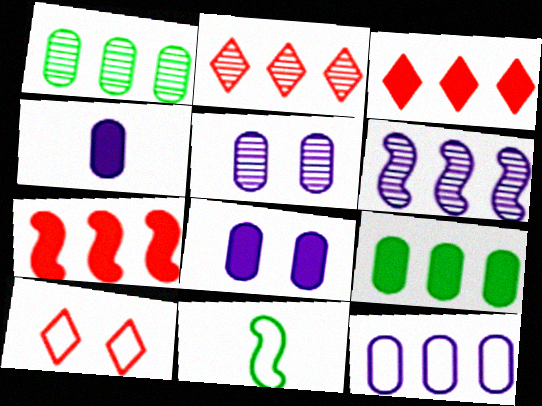[[1, 2, 6], 
[2, 8, 11], 
[3, 5, 11], 
[4, 5, 12], 
[10, 11, 12]]